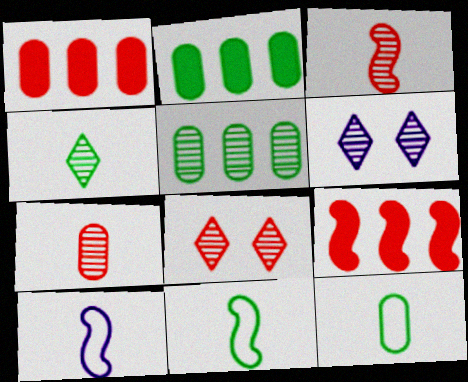[[1, 6, 11], 
[2, 8, 10], 
[3, 5, 6], 
[6, 9, 12]]